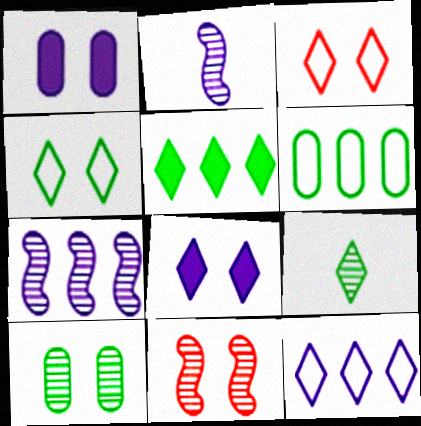[[1, 2, 12], 
[1, 4, 11], 
[4, 5, 9]]